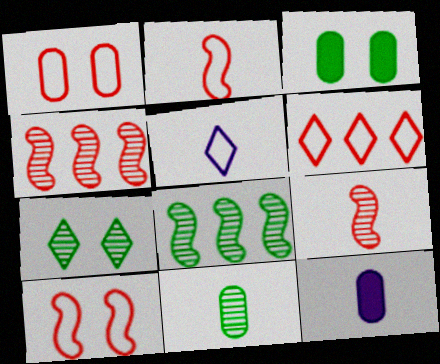[[1, 2, 6], 
[3, 4, 5], 
[7, 8, 11]]